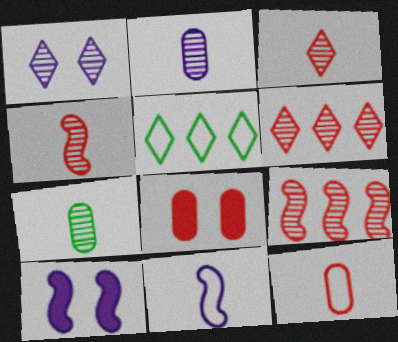[[1, 7, 9]]